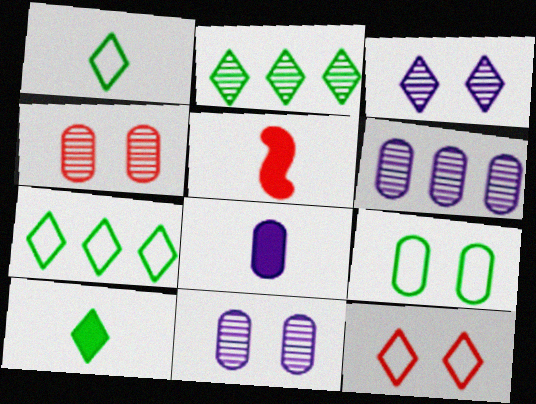[[5, 7, 11], 
[5, 8, 10]]